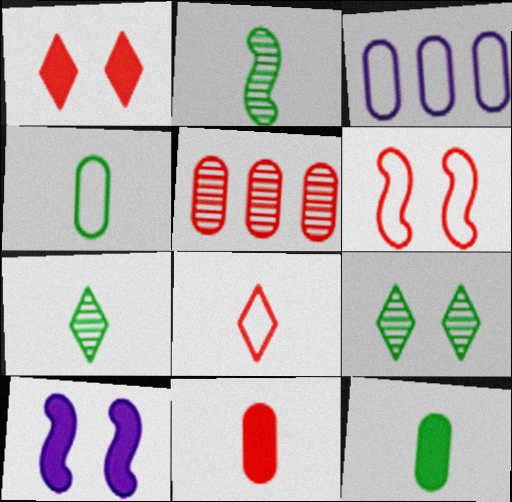[[1, 2, 3]]